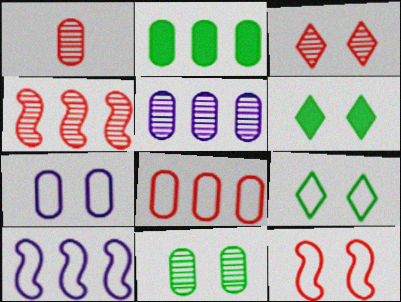[[1, 2, 7], 
[1, 3, 4], 
[1, 5, 11], 
[1, 6, 10], 
[2, 5, 8], 
[7, 9, 12]]